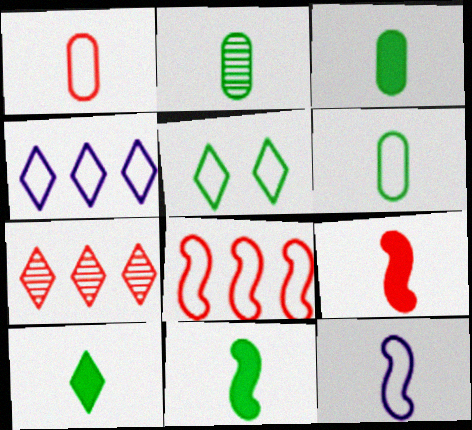[[2, 3, 6], 
[3, 10, 11]]